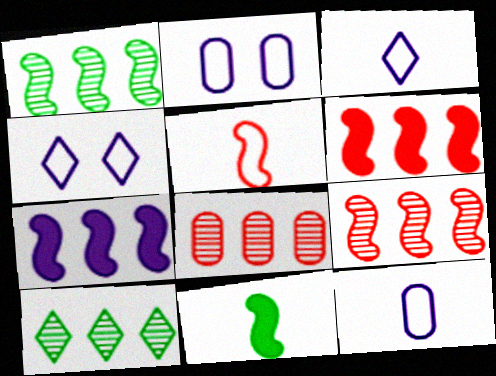[[4, 8, 11]]